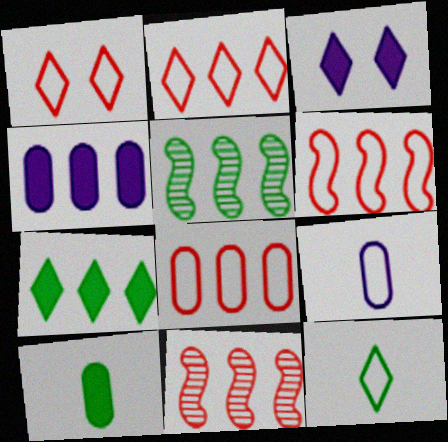[[2, 4, 5], 
[2, 6, 8]]